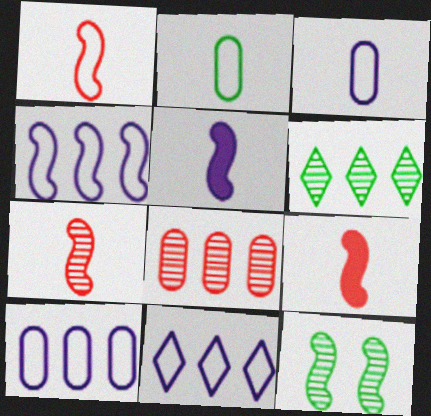[[1, 7, 9], 
[4, 9, 12], 
[4, 10, 11]]